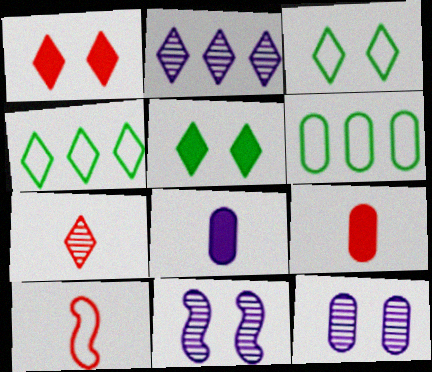[[4, 9, 11], 
[6, 9, 12], 
[7, 9, 10]]